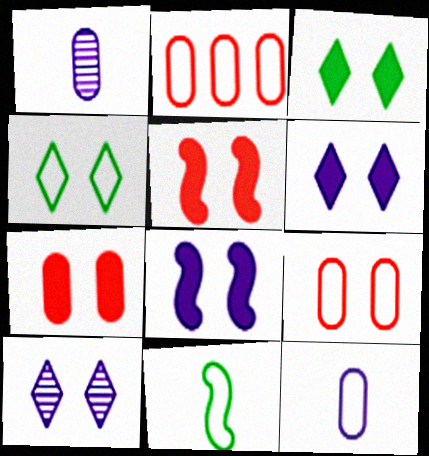[[3, 7, 8]]